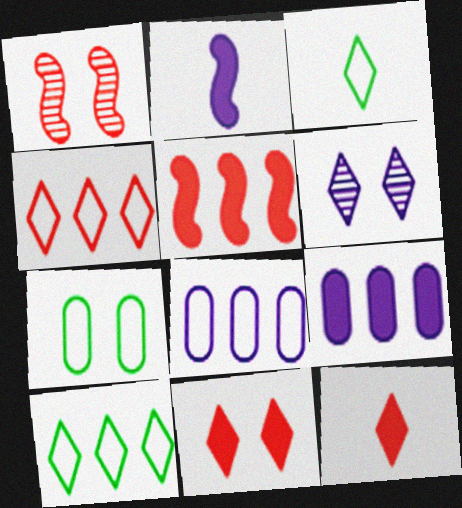[[1, 3, 9], 
[2, 6, 8], 
[6, 10, 12]]